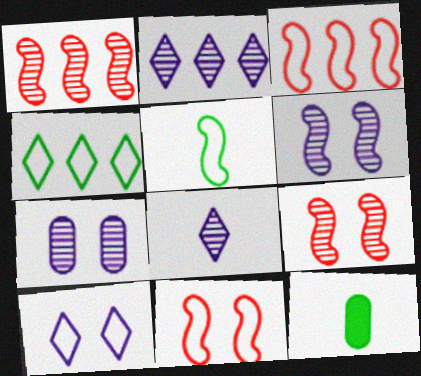[[1, 10, 12], 
[2, 11, 12]]